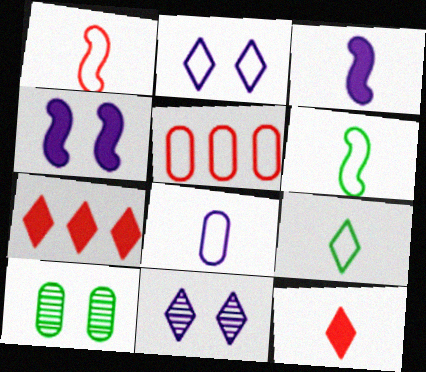[[1, 8, 9], 
[2, 5, 6], 
[7, 9, 11]]